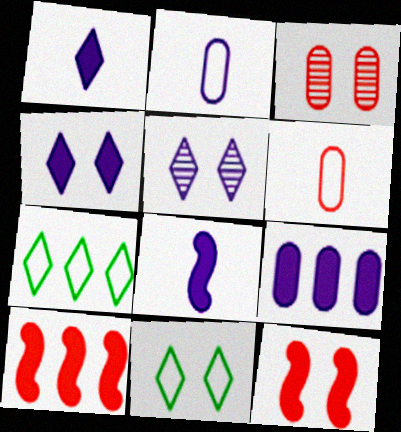[[3, 7, 8], 
[4, 8, 9]]